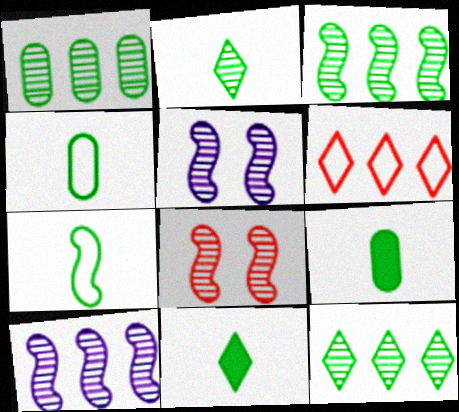[[1, 3, 12], 
[2, 7, 9], 
[5, 6, 9]]